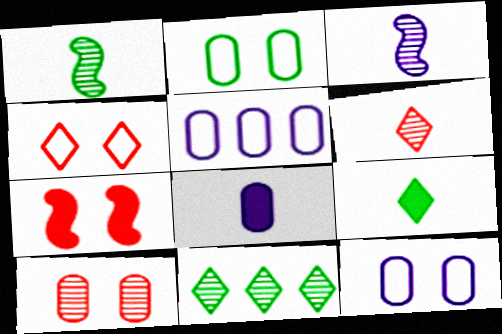[[3, 10, 11], 
[4, 7, 10]]